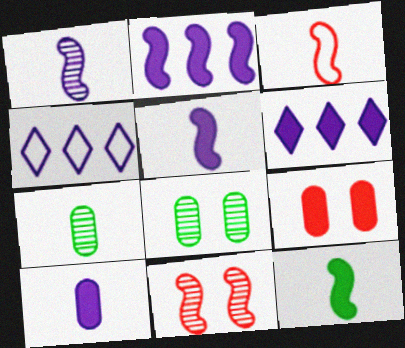[[1, 3, 12], 
[3, 6, 8], 
[6, 9, 12]]